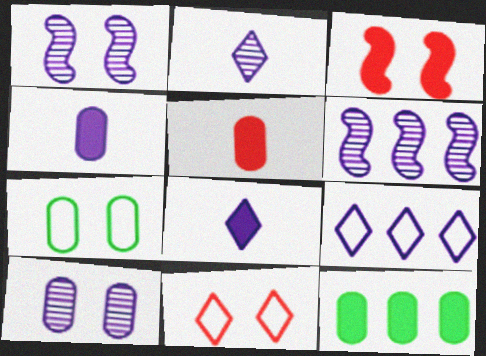[[1, 4, 9], 
[2, 6, 10], 
[3, 8, 12]]